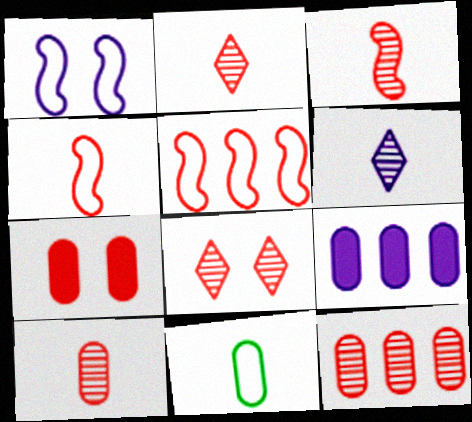[[1, 6, 9], 
[2, 3, 10], 
[2, 5, 7], 
[3, 8, 12]]